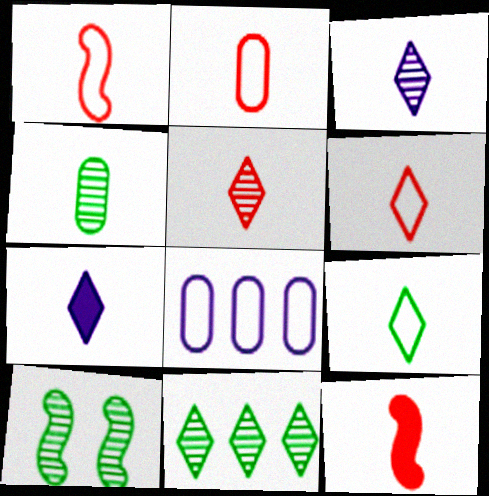[[1, 2, 6], 
[1, 4, 7], 
[2, 5, 12], 
[4, 10, 11], 
[5, 7, 9]]